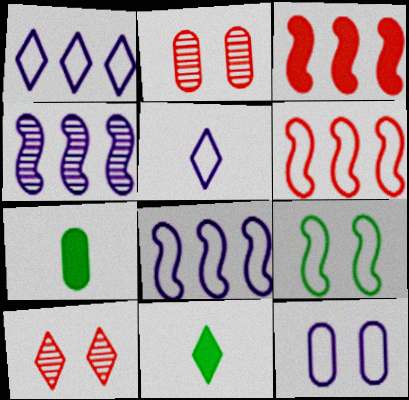[[1, 10, 11], 
[2, 8, 11], 
[5, 8, 12], 
[7, 8, 10]]